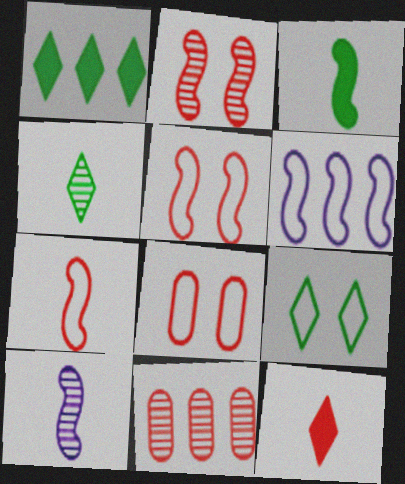[[1, 4, 9], 
[1, 6, 11], 
[1, 8, 10], 
[2, 3, 6], 
[3, 7, 10], 
[5, 11, 12]]